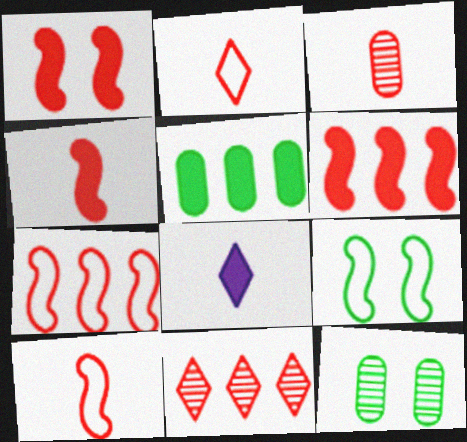[[1, 4, 6], 
[1, 5, 8], 
[2, 3, 4], 
[7, 8, 12]]